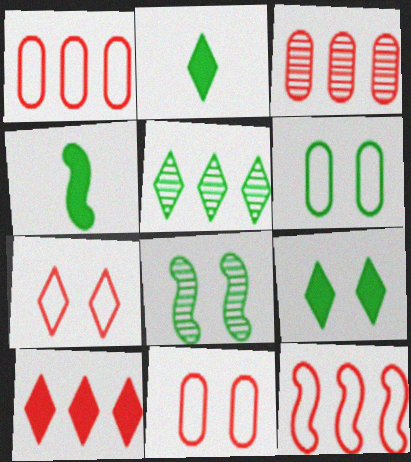[[3, 10, 12], 
[4, 5, 6], 
[6, 8, 9]]